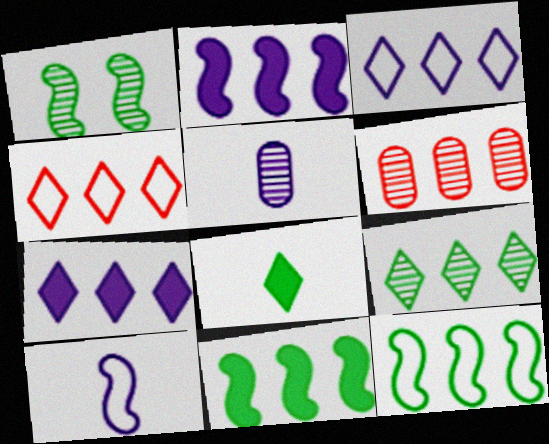[[3, 6, 11], 
[4, 7, 9], 
[6, 7, 12]]